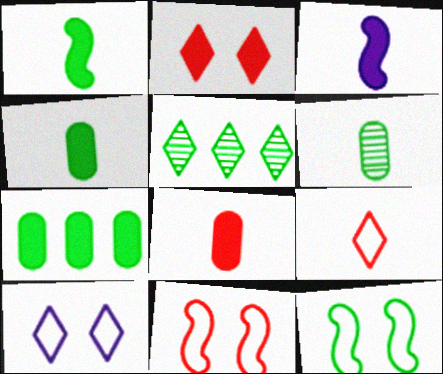[[2, 3, 7], 
[3, 6, 9], 
[4, 5, 12]]